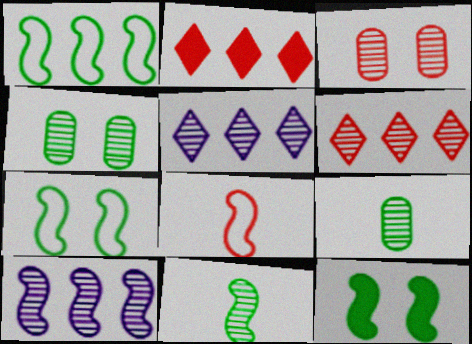[[1, 11, 12], 
[2, 3, 8], 
[3, 5, 11], 
[8, 10, 12]]